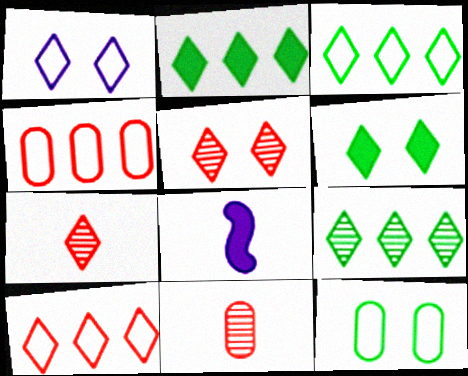[[1, 2, 7], 
[1, 5, 6], 
[2, 3, 9]]